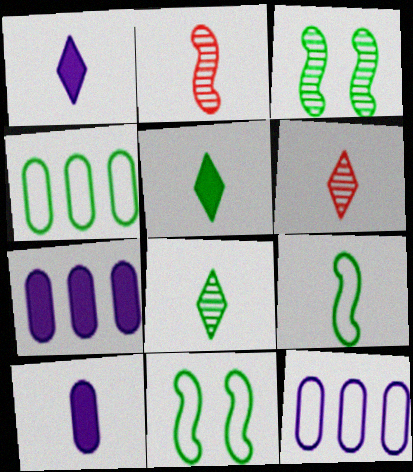[[3, 4, 5], 
[6, 7, 11], 
[6, 9, 10]]